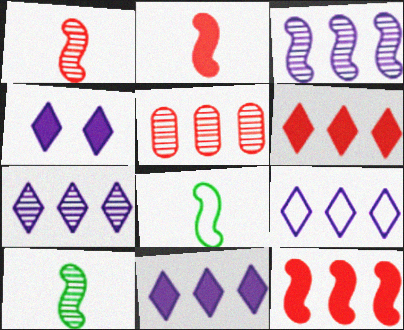[[4, 5, 8], 
[7, 9, 11]]